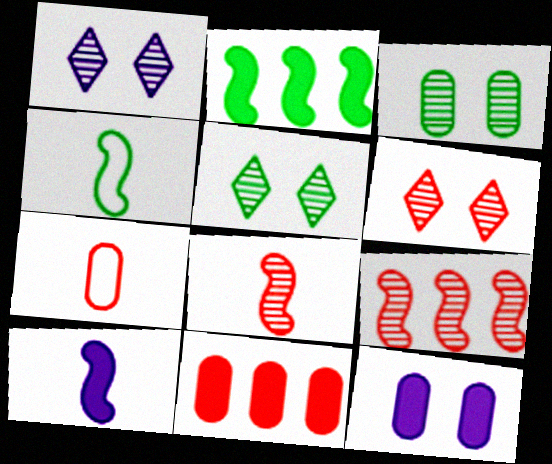[[1, 2, 7], 
[1, 4, 11], 
[1, 5, 6], 
[4, 8, 10]]